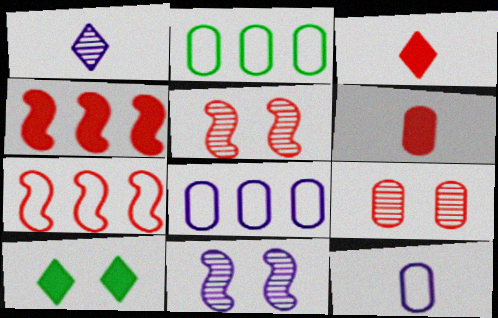[[2, 3, 11], 
[3, 7, 9]]